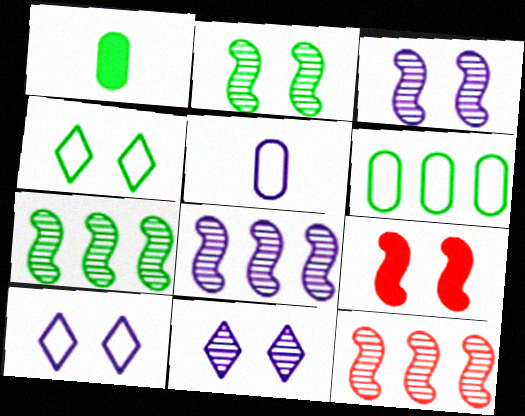[[1, 4, 7], 
[1, 10, 12], 
[7, 8, 12]]